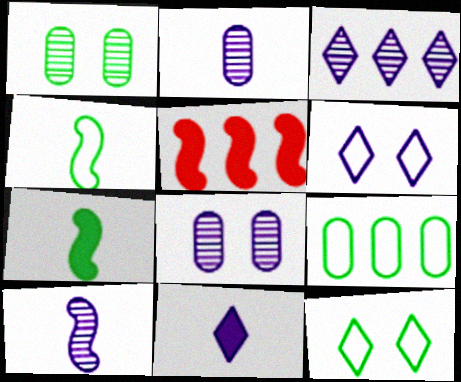[[2, 5, 12], 
[3, 5, 9], 
[3, 6, 11], 
[3, 8, 10], 
[4, 9, 12]]